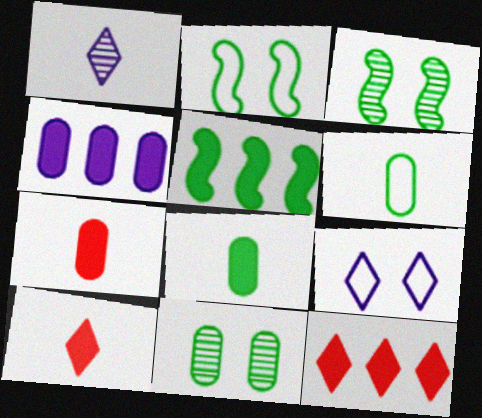[[4, 5, 12]]